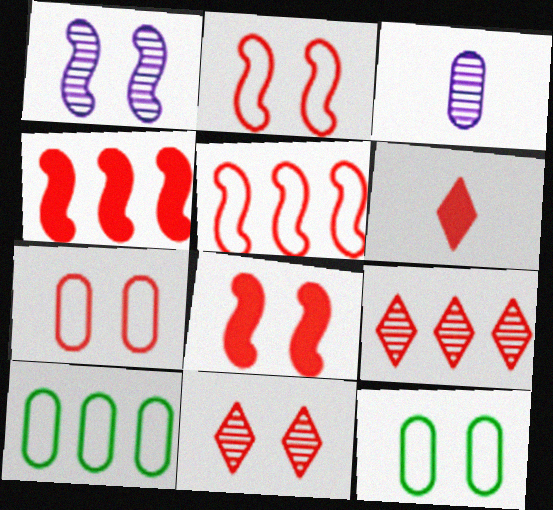[[1, 6, 10], 
[7, 8, 11]]